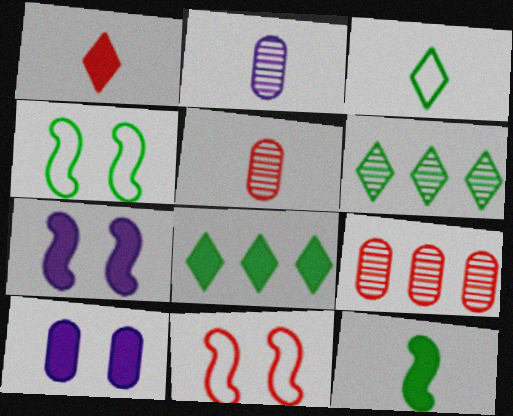[[1, 9, 11], 
[2, 8, 11], 
[3, 7, 9]]